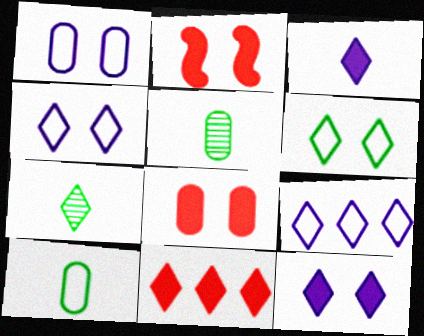[[2, 5, 9], 
[4, 7, 11]]